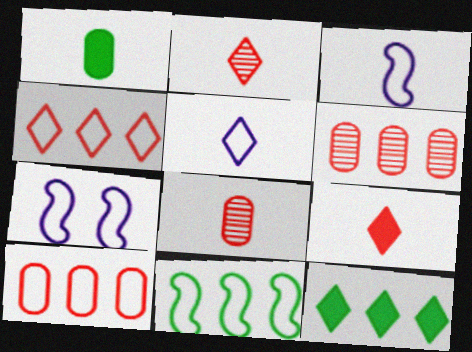[[1, 2, 3], 
[7, 8, 12]]